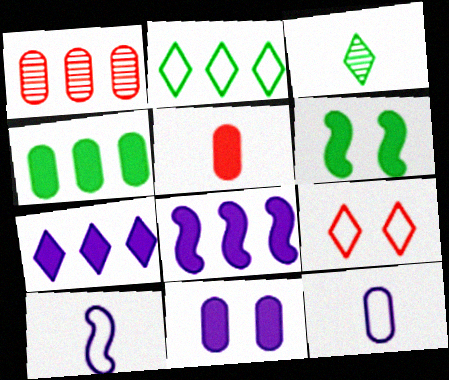[[1, 2, 8], 
[3, 5, 10], 
[3, 7, 9], 
[4, 5, 11], 
[5, 6, 7]]